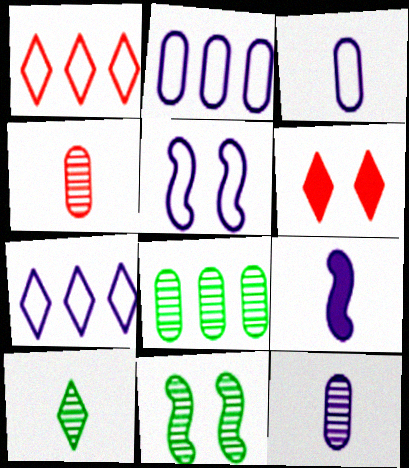[[3, 5, 7], 
[6, 7, 10], 
[8, 10, 11]]